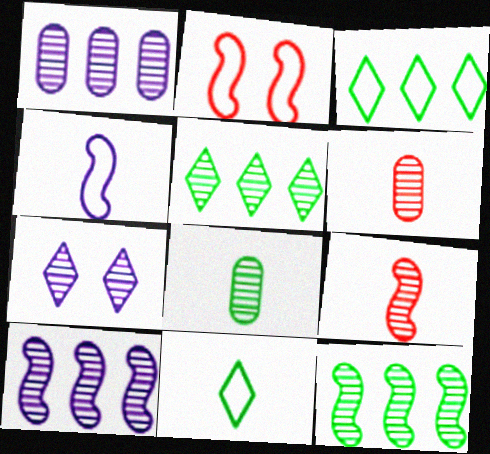[[6, 7, 12]]